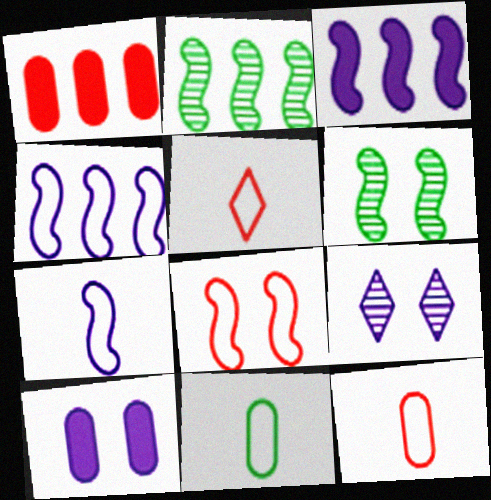[[2, 5, 10], 
[5, 7, 11]]